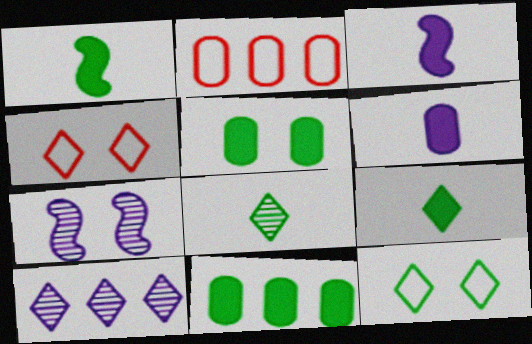[[2, 7, 9], 
[4, 5, 7], 
[4, 9, 10]]